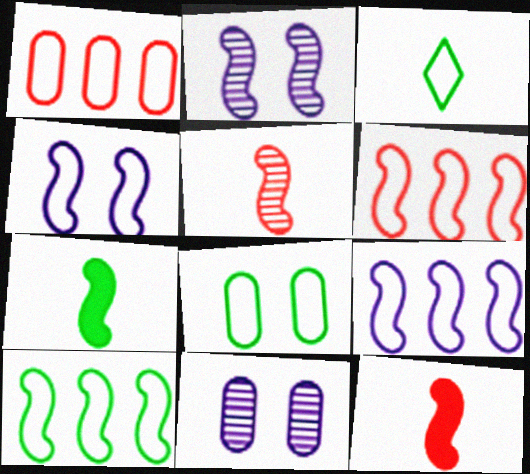[[1, 3, 4], 
[2, 6, 7], 
[2, 10, 12], 
[3, 8, 10], 
[6, 9, 10]]